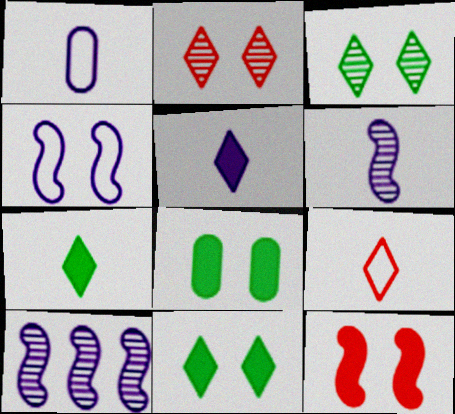[[1, 5, 6], 
[2, 4, 8], 
[8, 9, 10]]